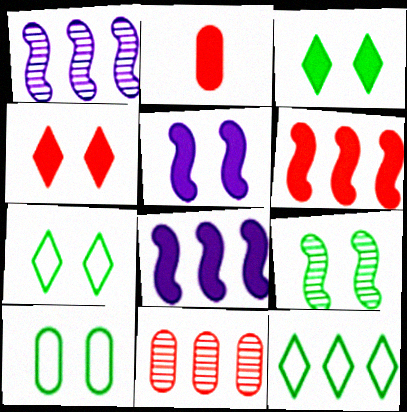[[1, 2, 7], 
[2, 3, 8], 
[2, 4, 6], 
[3, 9, 10], 
[8, 11, 12]]